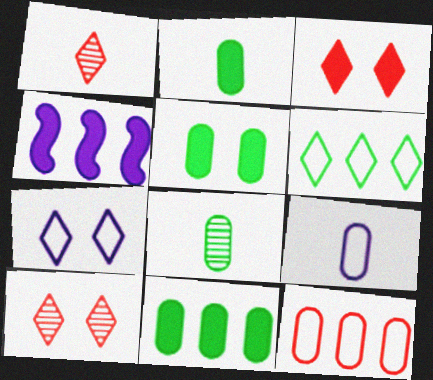[[2, 3, 4], 
[2, 5, 11]]